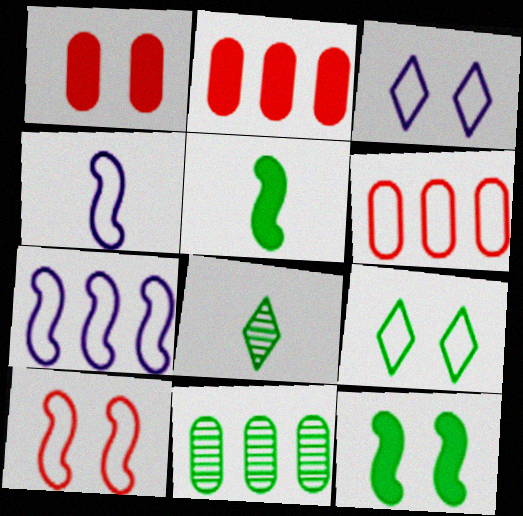[[1, 7, 8], 
[4, 6, 9], 
[5, 9, 11]]